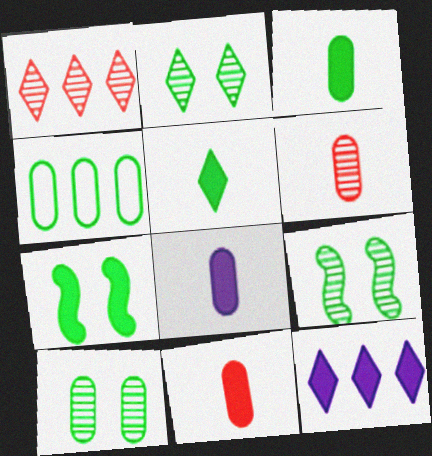[[2, 9, 10], 
[3, 4, 10], 
[3, 8, 11], 
[4, 5, 9], 
[7, 11, 12]]